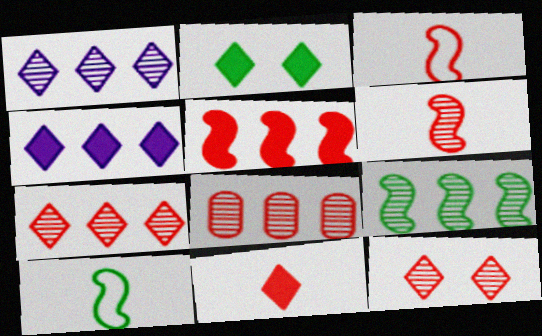[[1, 8, 9], 
[2, 4, 11], 
[6, 8, 12]]